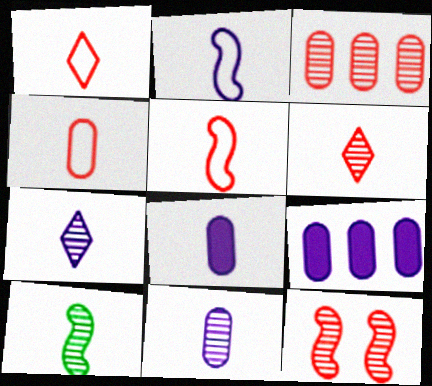[[1, 4, 5], 
[1, 8, 10], 
[2, 7, 8], 
[3, 6, 12], 
[6, 10, 11]]